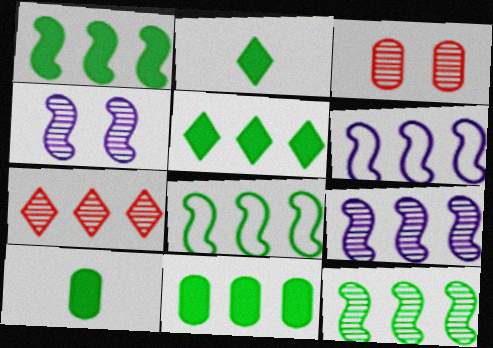[[1, 5, 11], 
[1, 8, 12], 
[2, 3, 6], 
[6, 7, 11]]